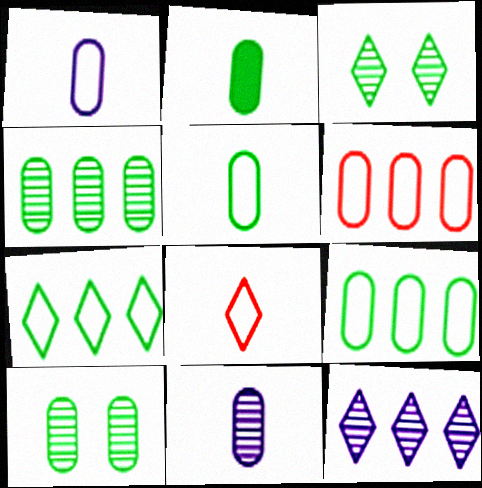[[2, 9, 10]]